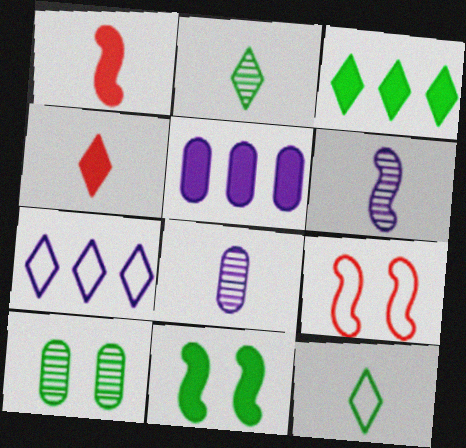[[1, 7, 10], 
[1, 8, 12], 
[2, 5, 9], 
[3, 8, 9], 
[4, 5, 11]]